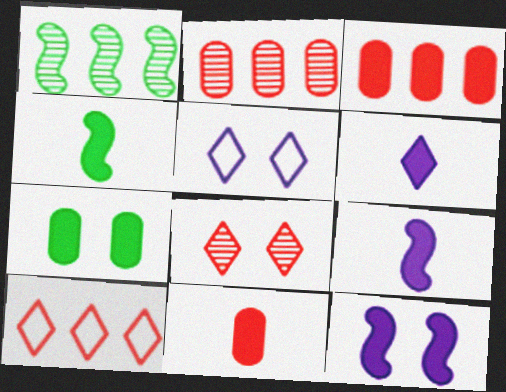[[1, 5, 11], 
[2, 4, 5], 
[4, 6, 11]]